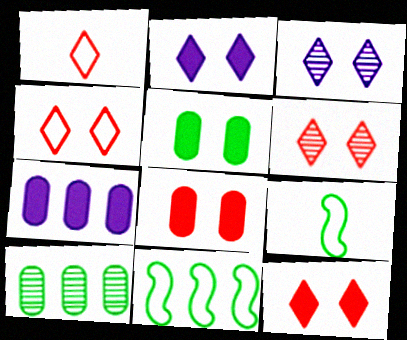[[4, 6, 12], 
[6, 7, 9]]